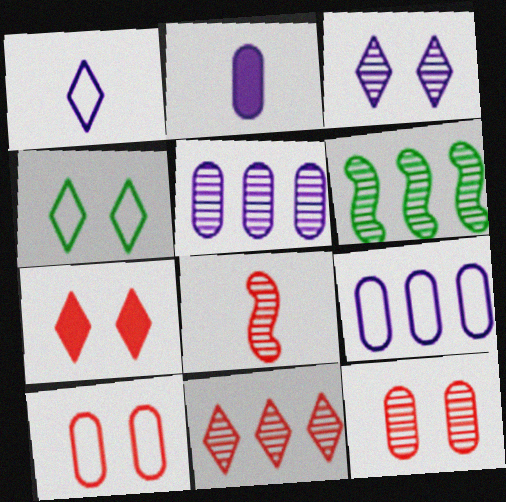[[3, 4, 7], 
[5, 6, 11], 
[8, 11, 12]]